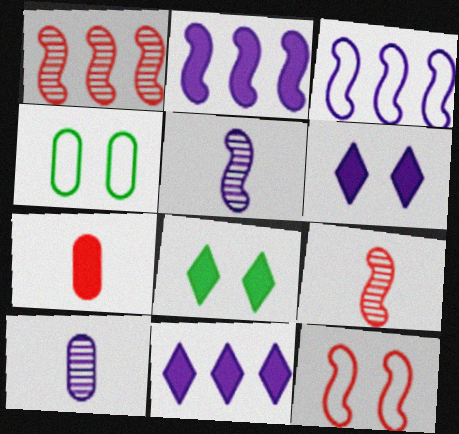[[2, 7, 8], 
[3, 6, 10], 
[4, 9, 11]]